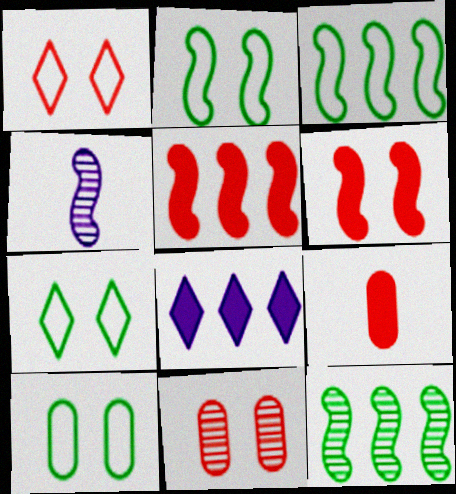[[1, 6, 11], 
[2, 4, 5], 
[2, 7, 10], 
[3, 4, 6]]